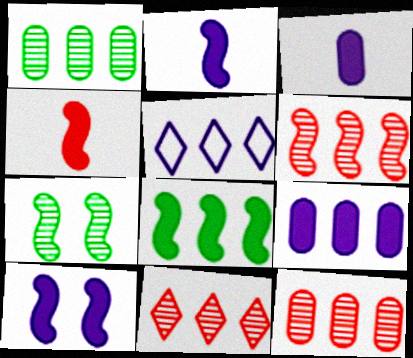[[4, 8, 10], 
[5, 8, 12], 
[6, 11, 12]]